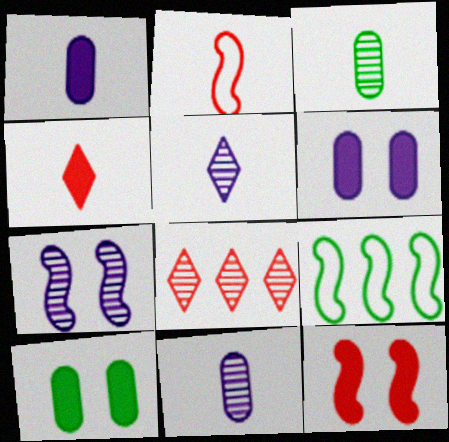[[3, 7, 8]]